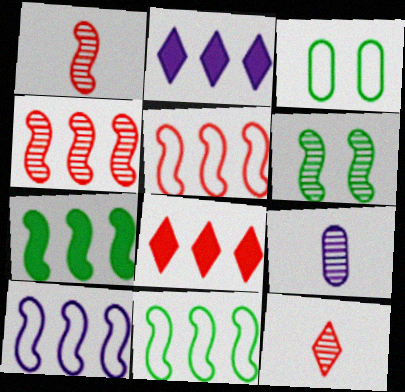[[1, 2, 3], 
[4, 7, 10], 
[5, 10, 11]]